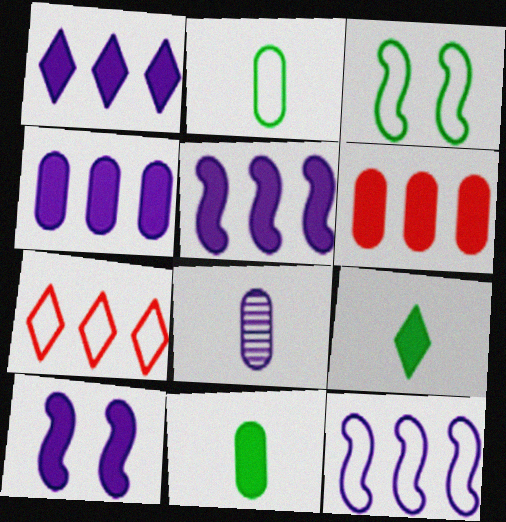[[1, 4, 5], 
[6, 9, 10]]